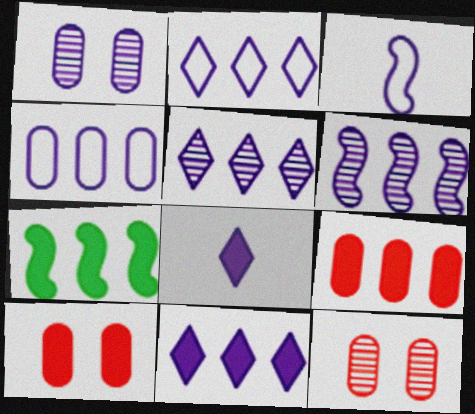[[1, 3, 11], 
[2, 5, 11], 
[4, 6, 11], 
[7, 8, 10], 
[7, 9, 11]]